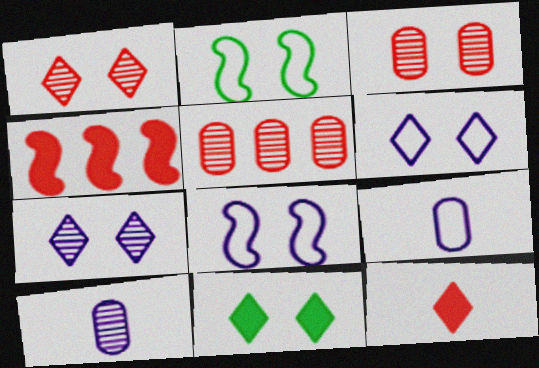[[1, 6, 11], 
[3, 8, 11]]